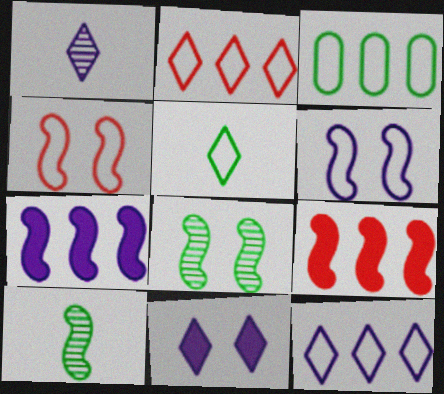[[1, 11, 12], 
[4, 7, 10], 
[6, 9, 10]]